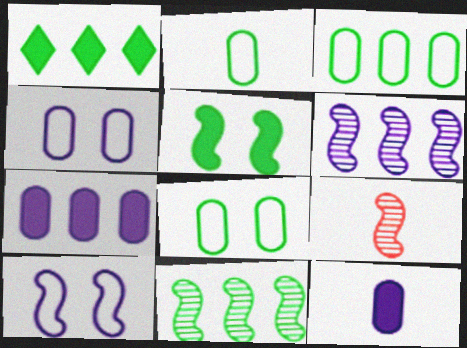[[1, 3, 11], 
[1, 4, 9], 
[2, 3, 8]]